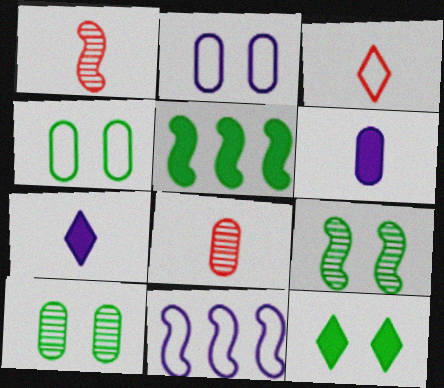[[3, 4, 11], 
[4, 9, 12], 
[8, 11, 12]]